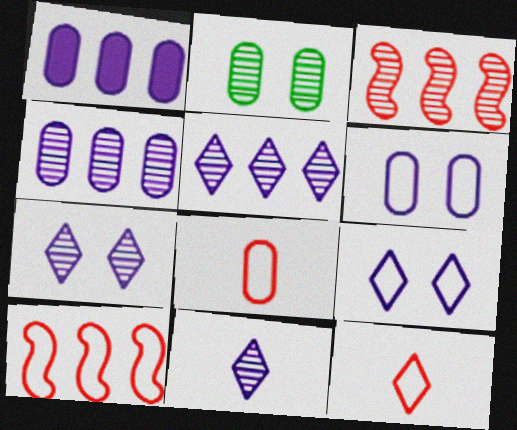[[1, 2, 8], 
[2, 3, 11], 
[5, 7, 11]]